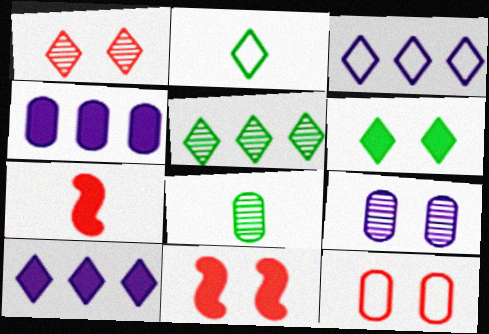[[1, 2, 10], 
[1, 11, 12], 
[2, 5, 6], 
[3, 8, 11], 
[4, 6, 7], 
[4, 8, 12]]